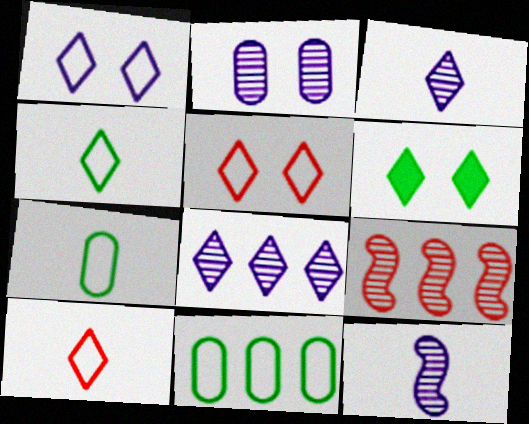[[2, 8, 12], 
[6, 8, 10]]